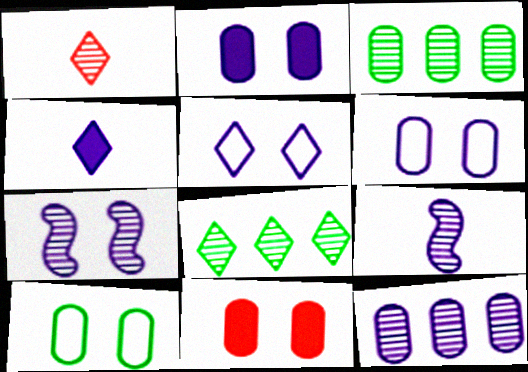[[1, 3, 7], 
[2, 5, 7]]